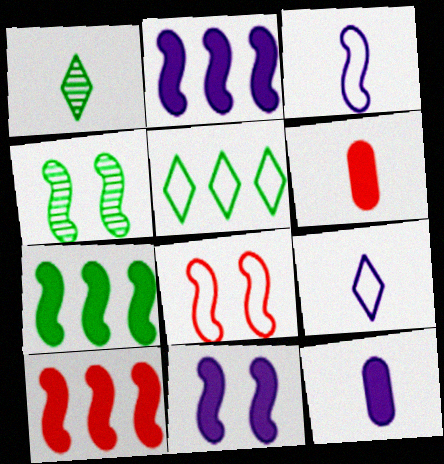[[1, 3, 6], 
[2, 7, 10], 
[3, 4, 10], 
[4, 8, 11]]